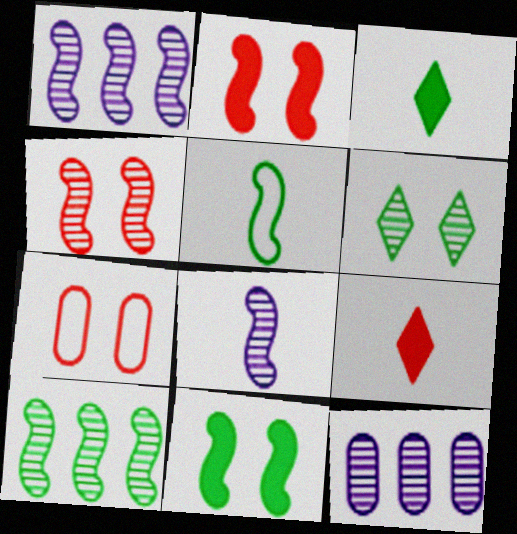[[1, 2, 5], 
[1, 3, 7], 
[4, 8, 10], 
[5, 10, 11]]